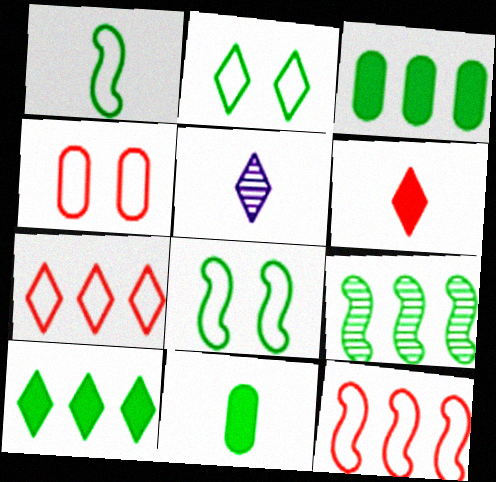[[2, 9, 11]]